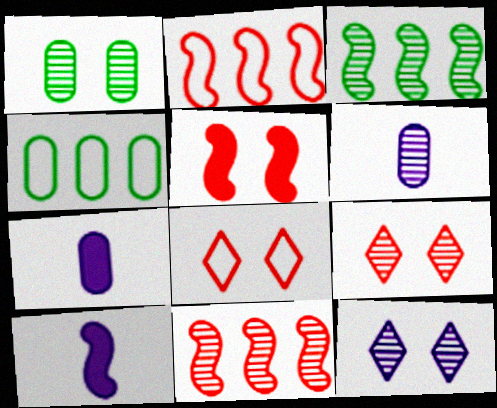[[3, 6, 9], 
[3, 7, 8], 
[4, 9, 10]]